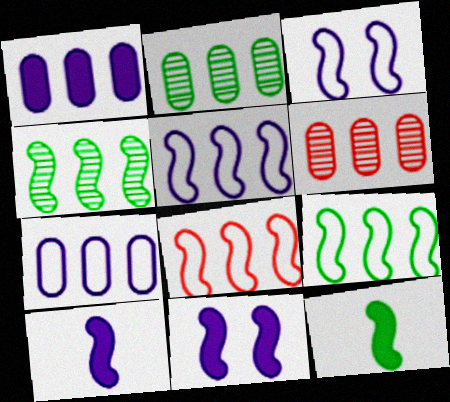[[5, 8, 9]]